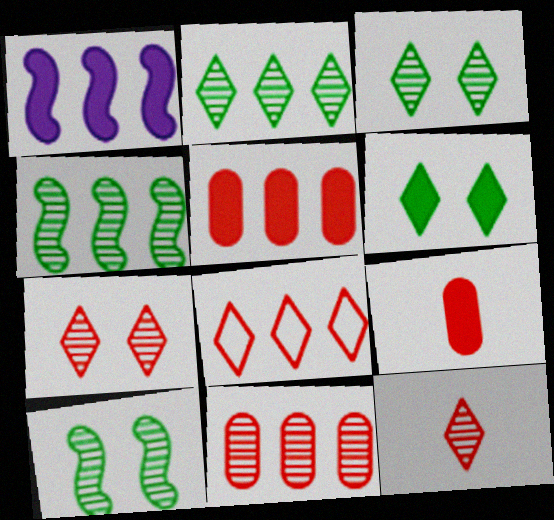[[1, 6, 9]]